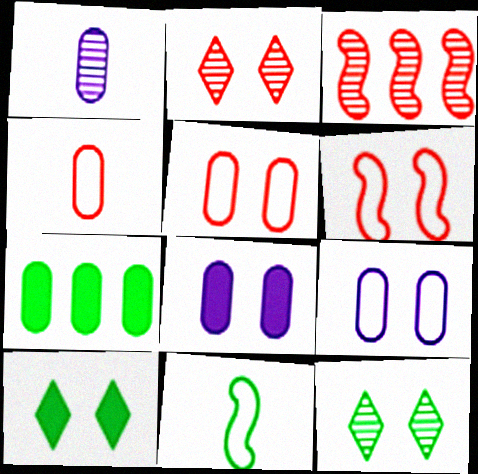[[1, 3, 12], 
[1, 5, 7], 
[6, 8, 12], 
[7, 11, 12]]